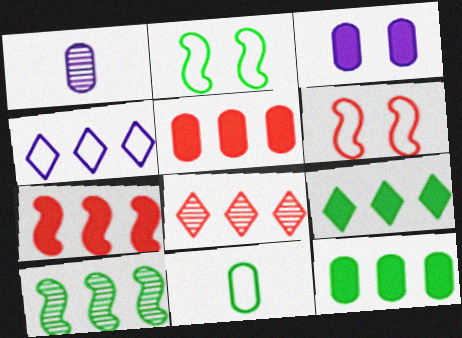[[1, 6, 9], 
[4, 5, 10], 
[4, 6, 11], 
[4, 8, 9]]